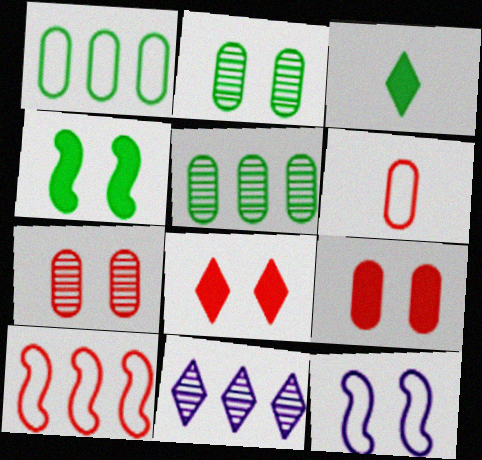[[2, 8, 12], 
[4, 6, 11]]